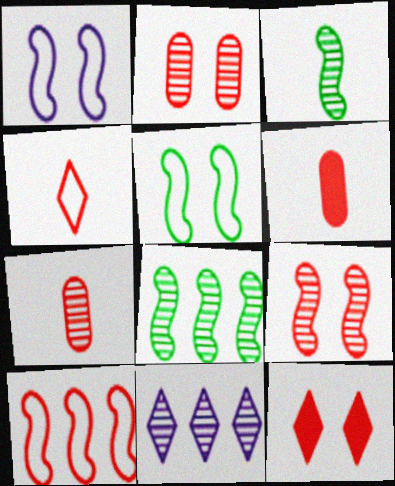[[2, 3, 11], 
[5, 6, 11], 
[7, 10, 12]]